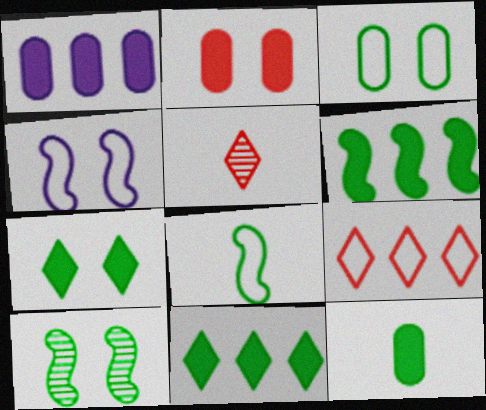[[1, 2, 12], 
[3, 7, 10], 
[6, 7, 12], 
[6, 8, 10]]